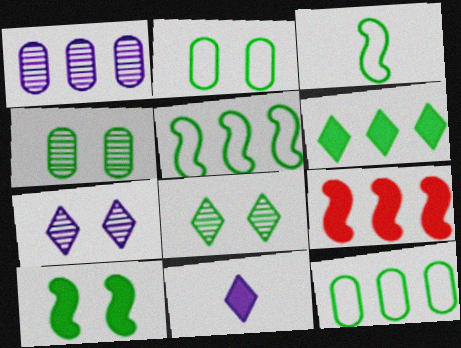[[2, 8, 10], 
[3, 4, 6]]